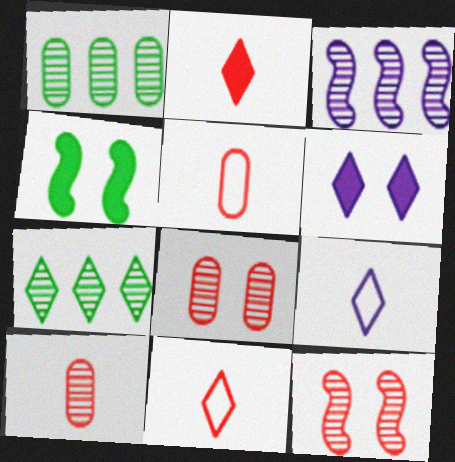[[6, 7, 11]]